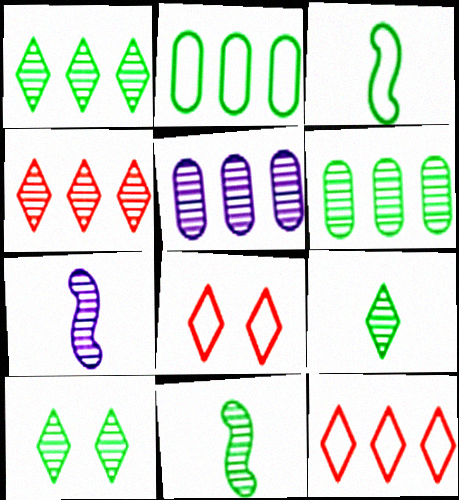[[1, 9, 10], 
[6, 10, 11]]